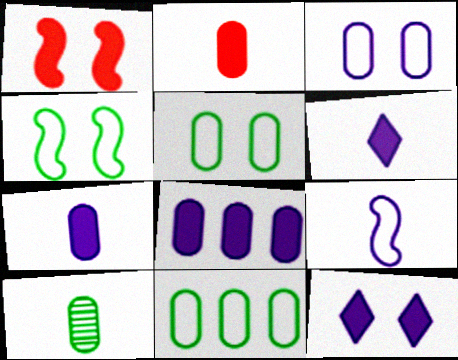[]